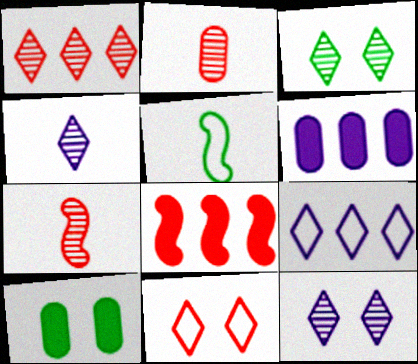[[1, 3, 4], 
[2, 8, 11], 
[7, 9, 10]]